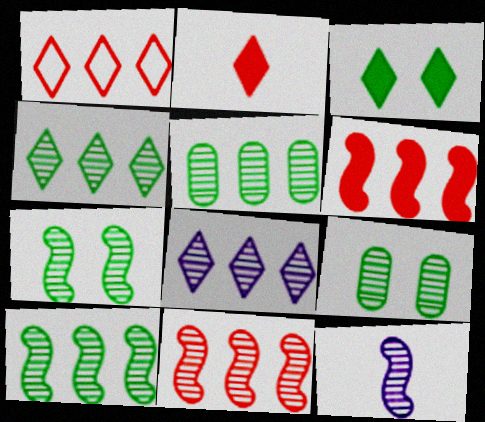[[4, 5, 10], 
[5, 8, 11], 
[7, 11, 12]]